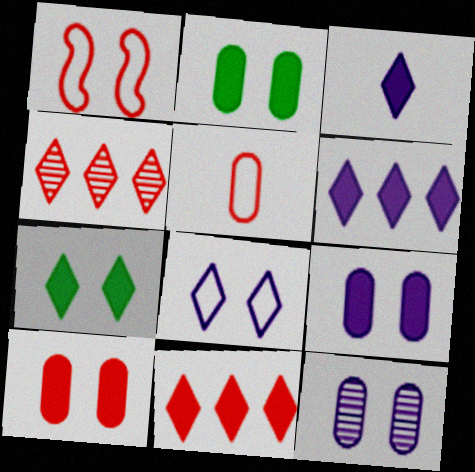[[1, 7, 12], 
[2, 9, 10], 
[3, 7, 11]]